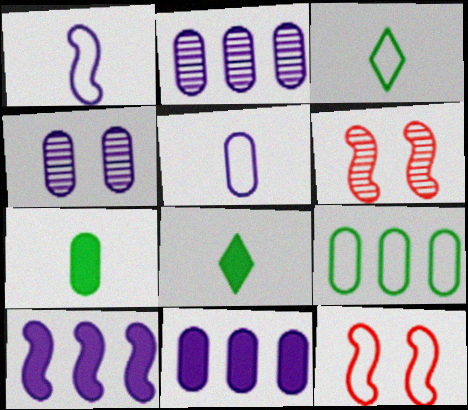[[2, 8, 12], 
[3, 6, 11], 
[4, 5, 11]]